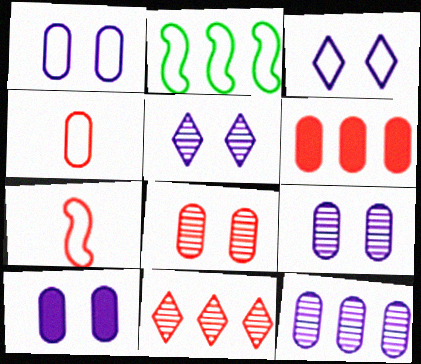[[1, 9, 10], 
[2, 3, 4], 
[4, 6, 8]]